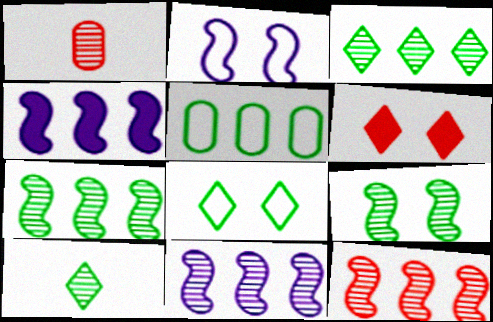[[1, 4, 8], 
[7, 11, 12]]